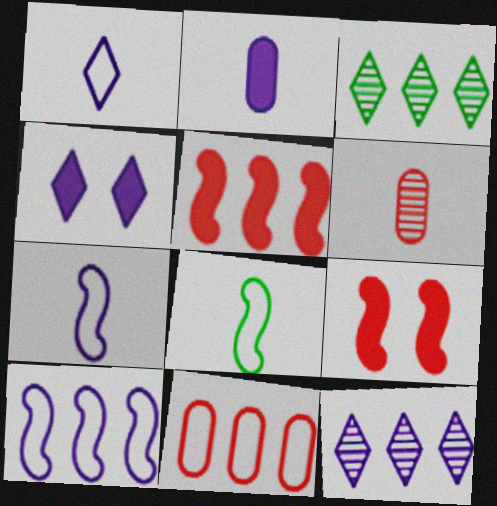[[1, 4, 12]]